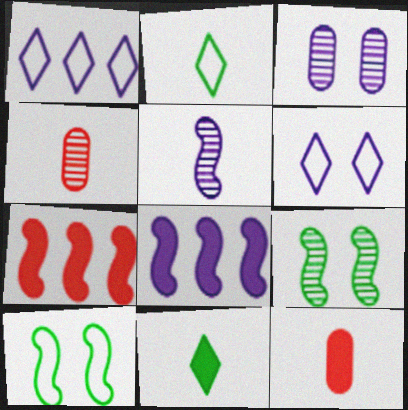[[1, 9, 12], 
[2, 3, 7], 
[2, 5, 12], 
[5, 7, 10]]